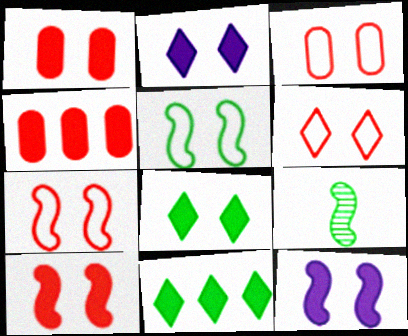[[1, 8, 12], 
[3, 6, 7]]